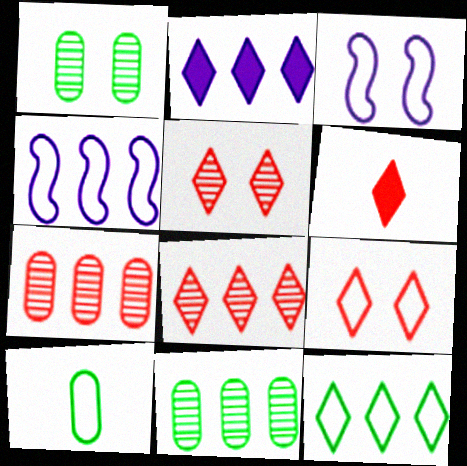[[1, 4, 6], 
[2, 8, 12], 
[3, 6, 11], 
[4, 9, 10], 
[6, 8, 9]]